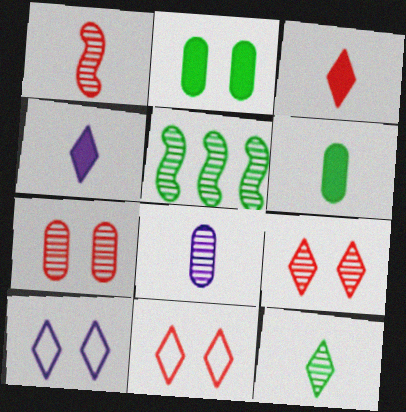[[1, 8, 12], 
[5, 8, 9]]